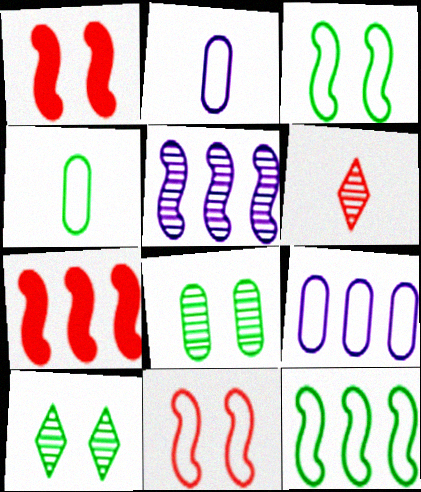[[2, 7, 10], 
[5, 6, 8], 
[5, 7, 12]]